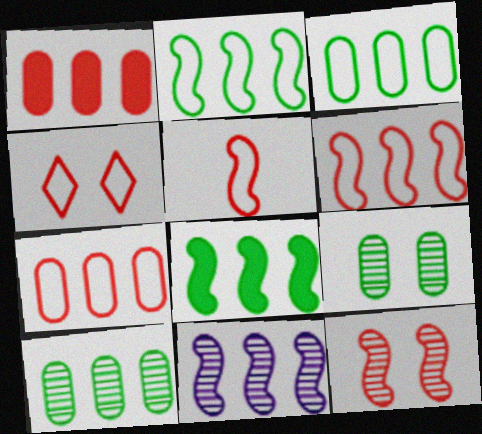[[4, 5, 7], 
[6, 8, 11]]